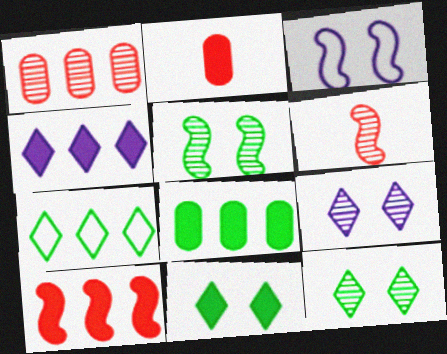[[4, 8, 10]]